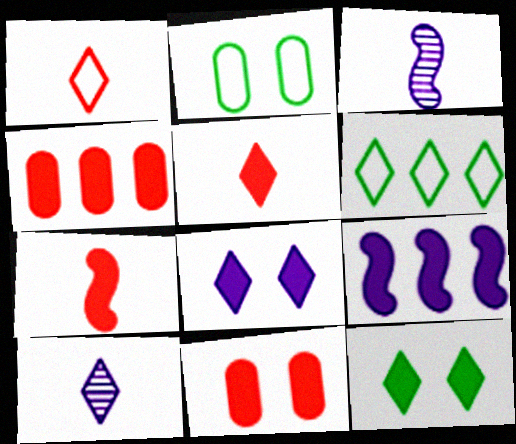[[3, 6, 11]]